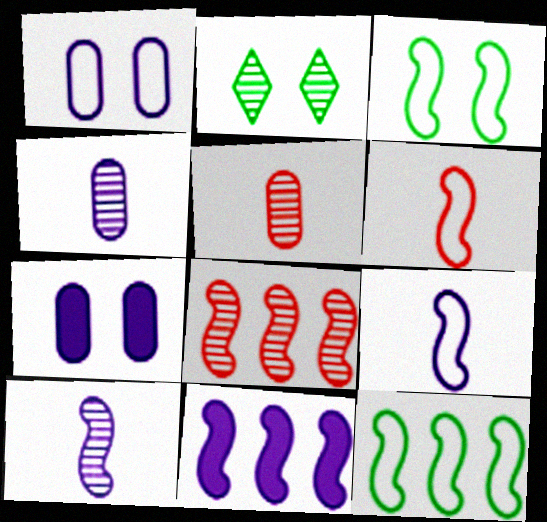[[2, 4, 8], 
[8, 11, 12]]